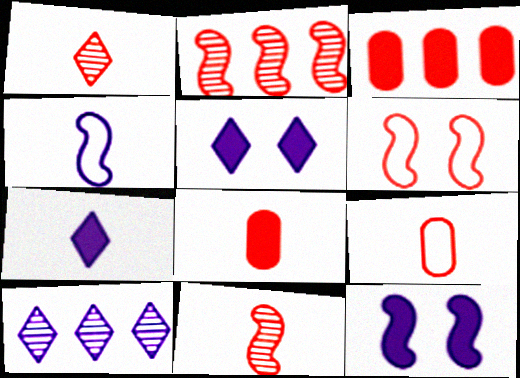[[1, 3, 6]]